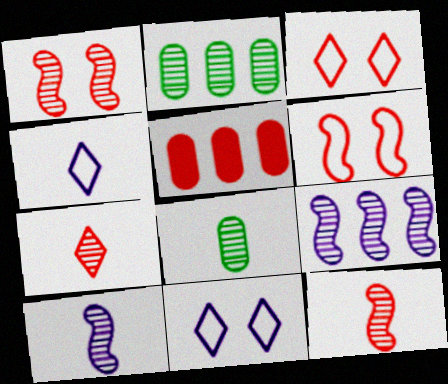[[3, 5, 12], 
[5, 6, 7], 
[7, 8, 10]]